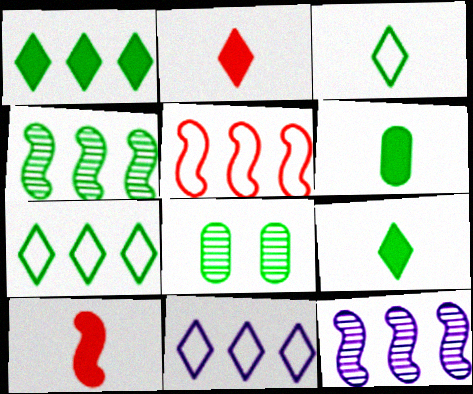[[8, 10, 11]]